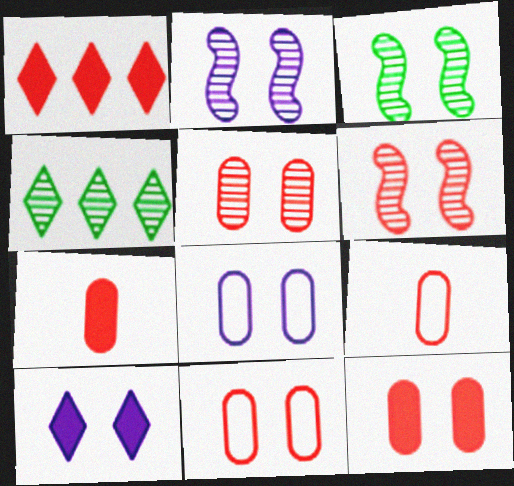[[1, 6, 9], 
[2, 3, 6], 
[2, 8, 10], 
[3, 10, 11], 
[5, 11, 12]]